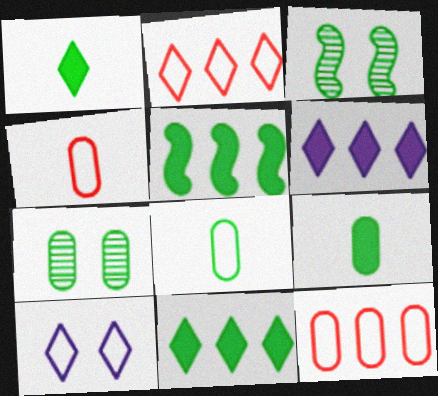[[3, 4, 6], 
[3, 8, 11]]